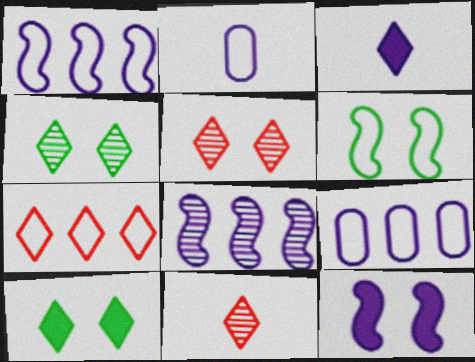[[2, 6, 7], 
[3, 4, 7]]